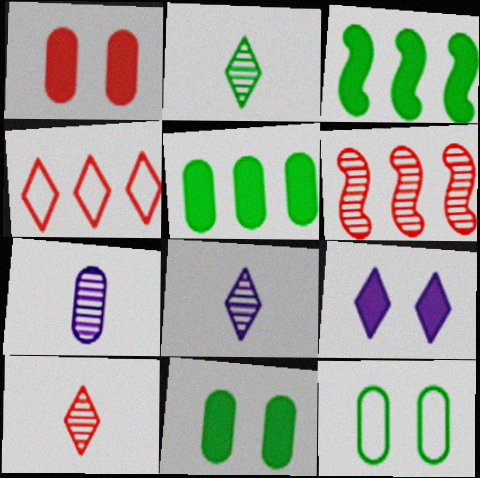[[2, 3, 12], 
[2, 4, 9], 
[2, 8, 10]]